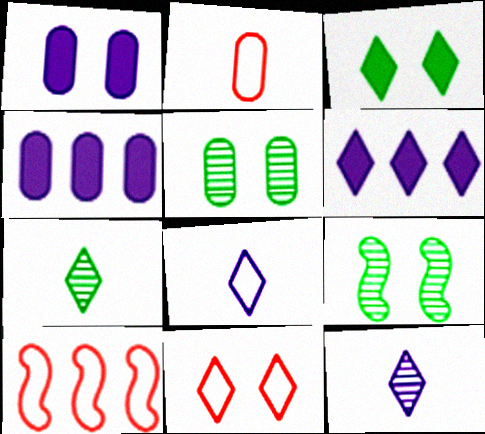[[1, 7, 10], 
[1, 9, 11], 
[2, 4, 5], 
[2, 6, 9], 
[2, 10, 11], 
[6, 7, 11]]